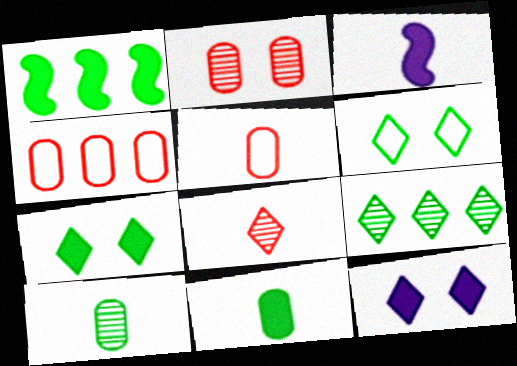[[1, 6, 10], 
[1, 7, 11]]